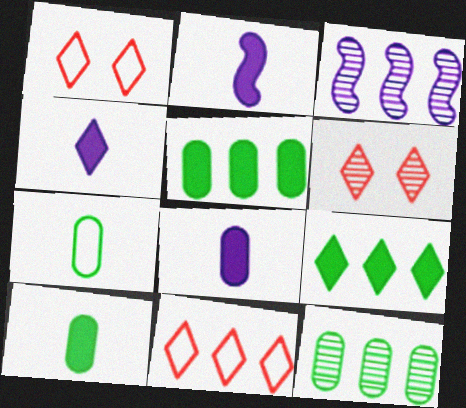[[1, 2, 12], 
[1, 3, 10], 
[2, 4, 8], 
[3, 5, 11]]